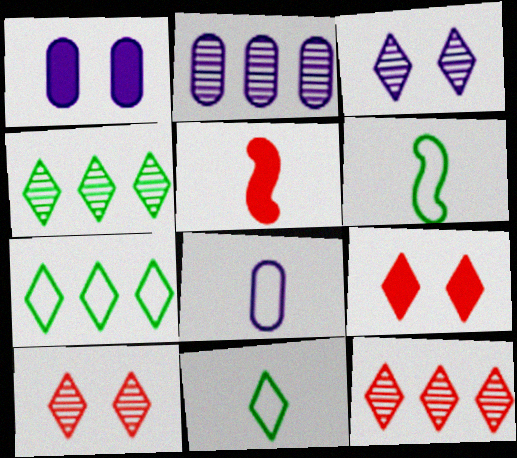[[1, 2, 8], 
[1, 6, 12], 
[2, 6, 9]]